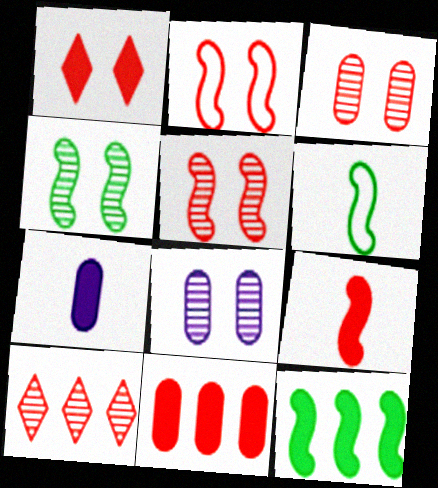[[1, 2, 3], 
[1, 7, 12], 
[1, 9, 11], 
[4, 6, 12]]